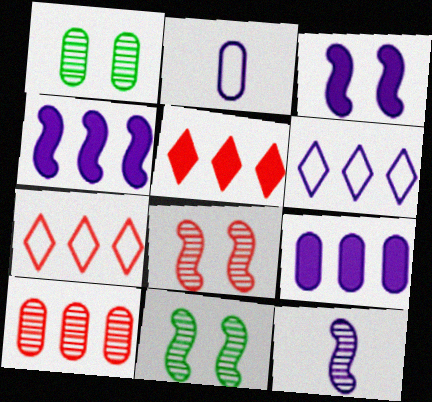[[2, 5, 11]]